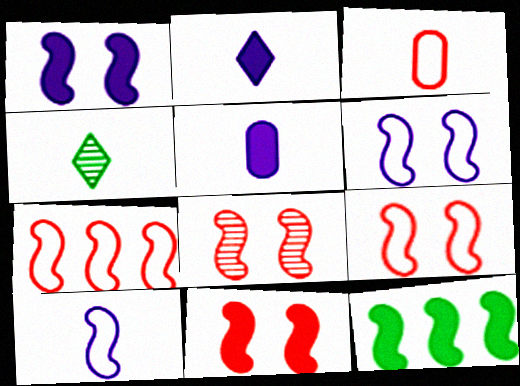[[8, 9, 11], 
[8, 10, 12]]